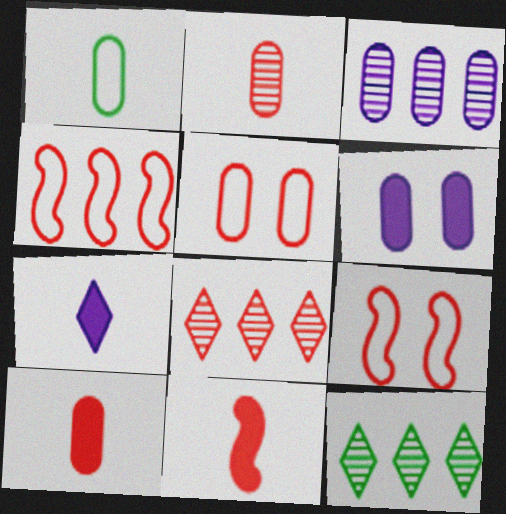[[5, 8, 11], 
[8, 9, 10]]